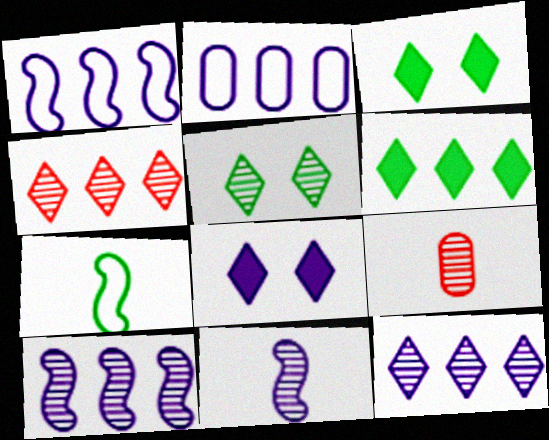[[1, 3, 9], 
[2, 8, 11], 
[5, 9, 10]]